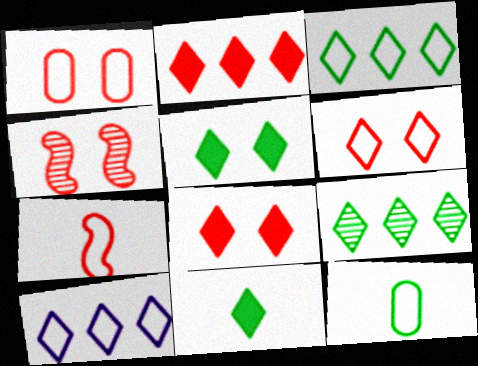[[1, 4, 8], 
[2, 9, 10]]